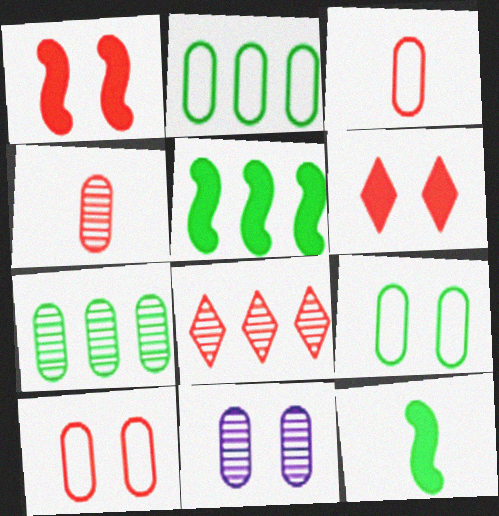[[1, 3, 8], 
[4, 7, 11]]